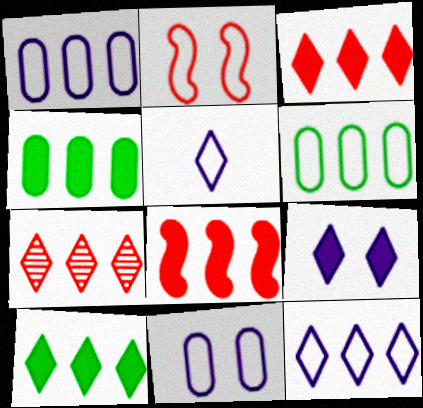[[2, 5, 6], 
[7, 10, 12]]